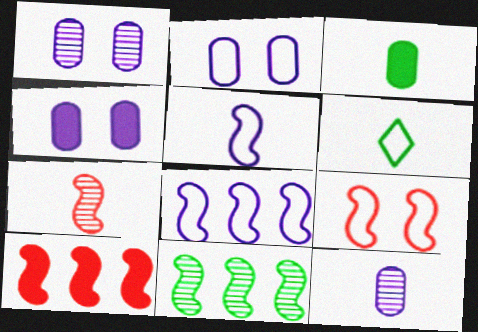[[1, 2, 4], 
[1, 6, 10], 
[7, 9, 10], 
[8, 10, 11]]